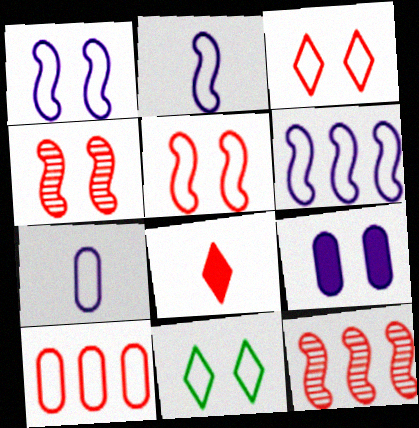[[1, 2, 6], 
[2, 10, 11], 
[4, 8, 10], 
[4, 9, 11]]